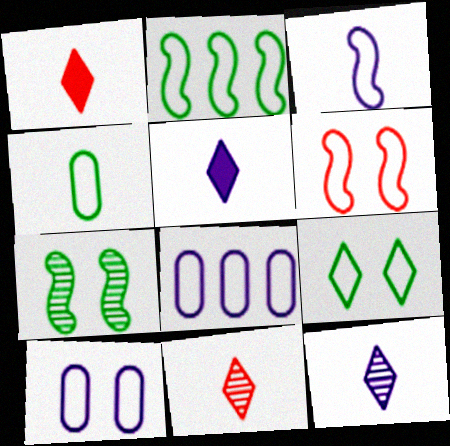[[1, 7, 8], 
[2, 3, 6], 
[2, 4, 9], 
[6, 9, 10]]